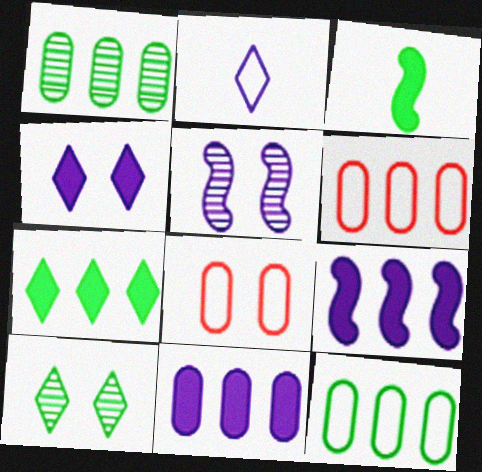[[1, 6, 11], 
[2, 5, 11], 
[3, 10, 12]]